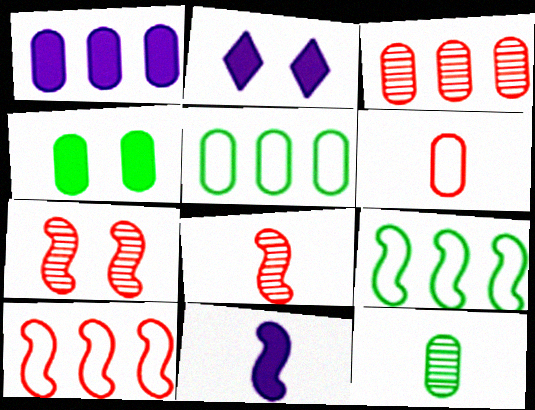[[1, 2, 11], 
[1, 3, 5], 
[2, 5, 8], 
[2, 10, 12], 
[4, 5, 12], 
[7, 9, 11]]